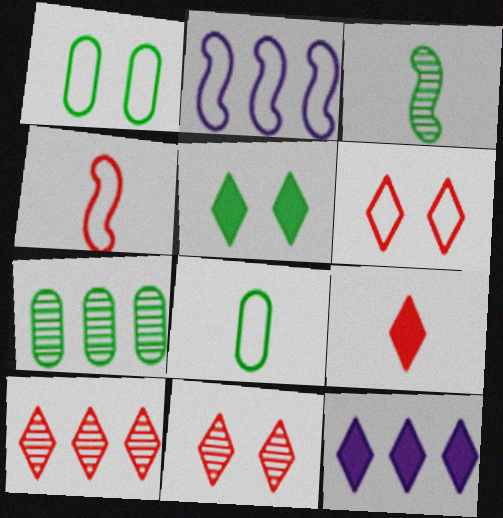[[2, 6, 8], 
[5, 9, 12], 
[6, 9, 10]]